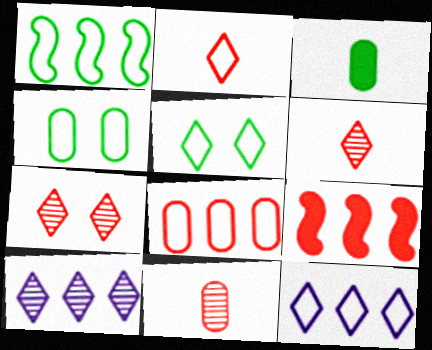[[1, 8, 12], 
[2, 5, 12]]